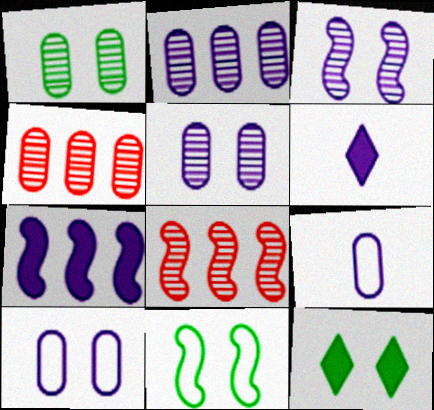[[1, 11, 12], 
[4, 6, 11], 
[8, 9, 12]]